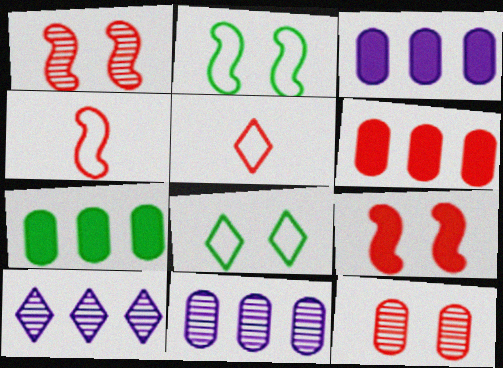[[1, 5, 6], 
[3, 6, 7]]